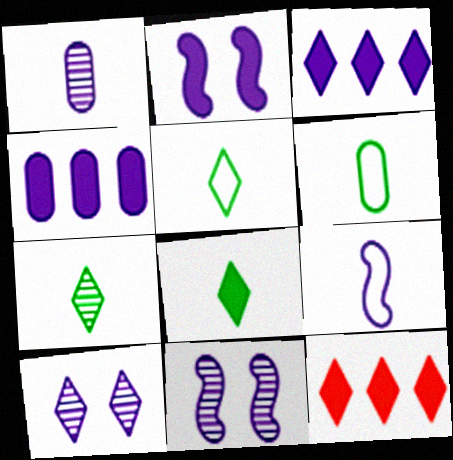[[4, 9, 10], 
[5, 7, 8], 
[5, 10, 12], 
[6, 11, 12]]